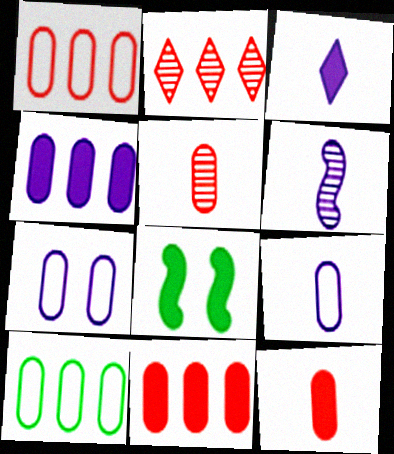[[2, 8, 9], 
[3, 6, 9], 
[3, 8, 11]]